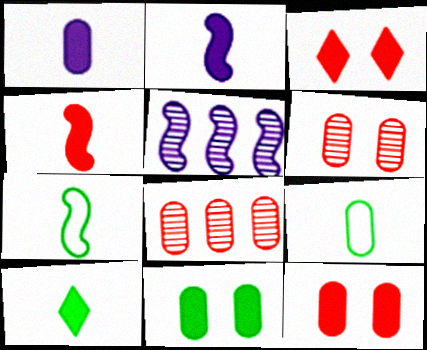[[1, 4, 10], 
[3, 5, 9]]